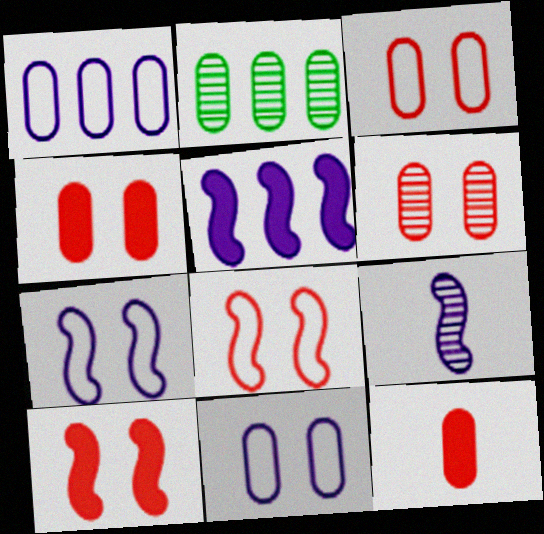[[2, 11, 12], 
[3, 4, 6], 
[5, 7, 9]]